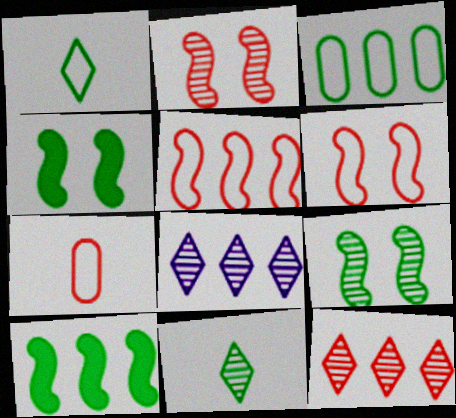[[3, 4, 11], 
[4, 7, 8]]